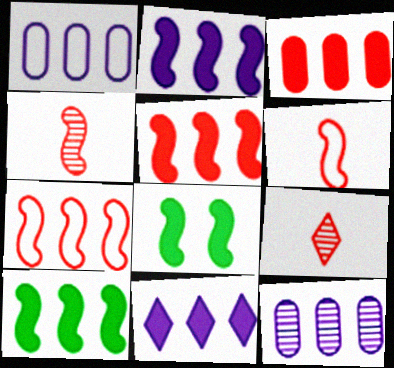[[1, 8, 9], 
[2, 5, 10], 
[3, 10, 11]]